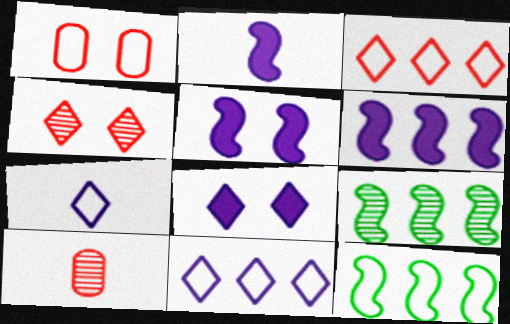[[1, 7, 12], 
[2, 5, 6], 
[8, 10, 12]]